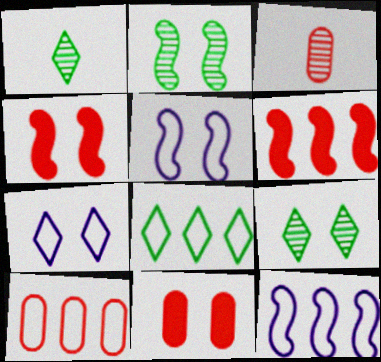[[1, 11, 12], 
[2, 4, 5], 
[2, 7, 11], 
[3, 10, 11], 
[5, 9, 11], 
[8, 10, 12]]